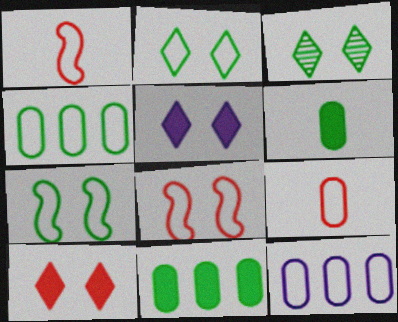[[1, 2, 12]]